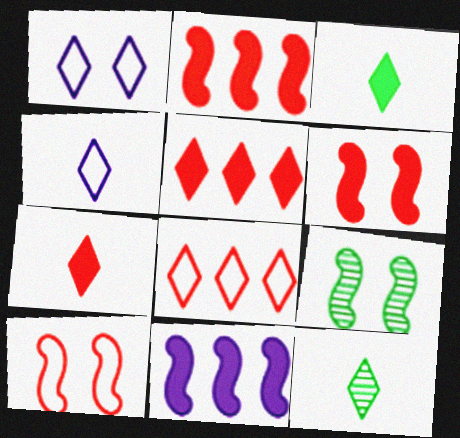[[1, 5, 12], 
[4, 7, 12]]